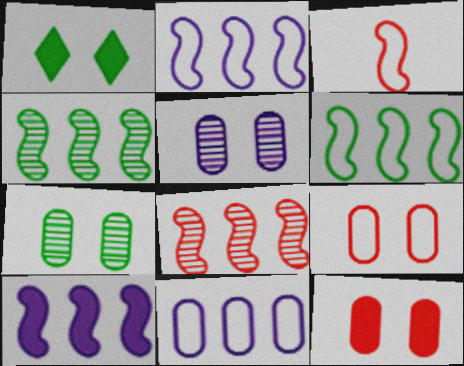[[6, 8, 10]]